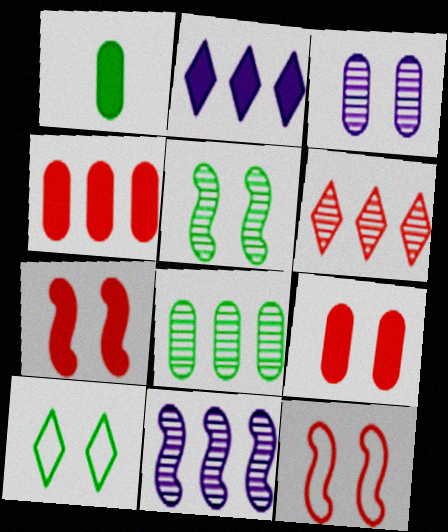[[1, 2, 7], 
[3, 7, 10], 
[6, 8, 11]]